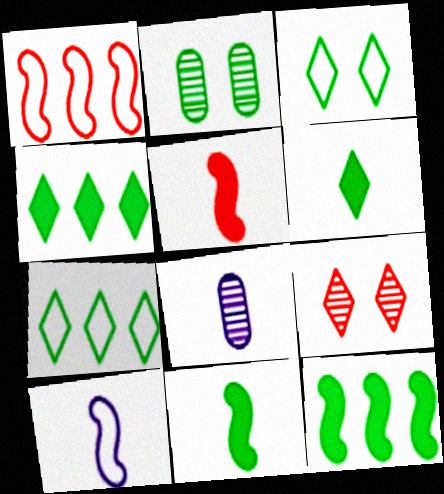[[2, 7, 11]]